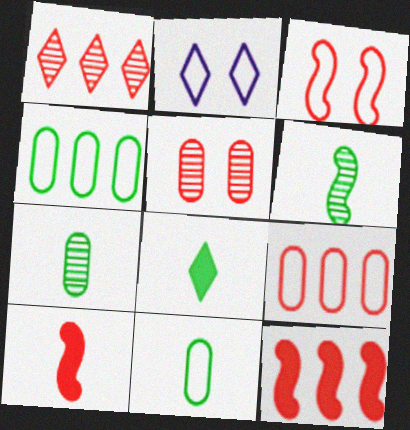[[1, 2, 8], 
[1, 9, 12], 
[2, 7, 12], 
[6, 8, 11]]